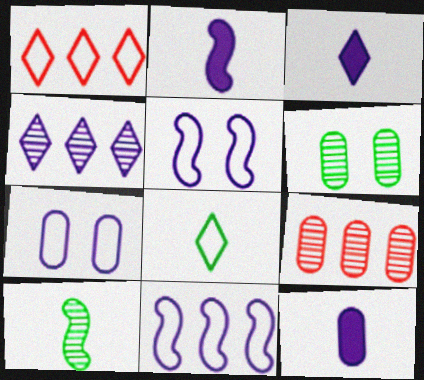[[1, 2, 6], 
[2, 3, 12], 
[2, 4, 7], 
[4, 5, 12]]